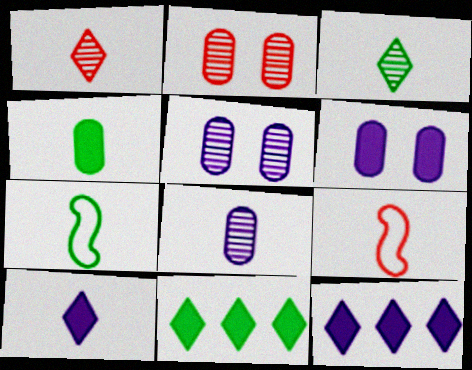[[2, 7, 12], 
[3, 4, 7], 
[5, 9, 11]]